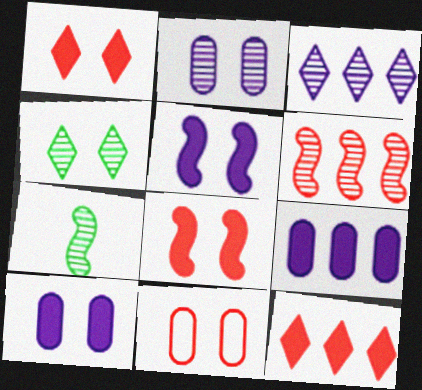[[4, 5, 11]]